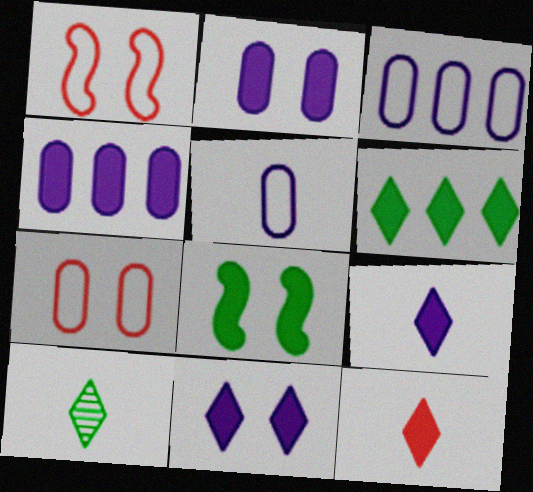[[1, 4, 10], 
[4, 8, 12], 
[6, 11, 12]]